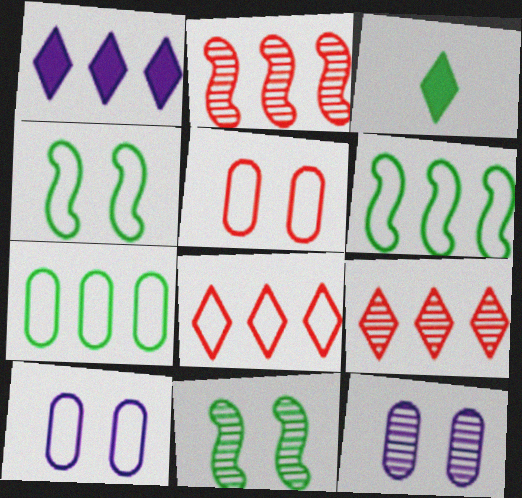[[1, 2, 7], 
[2, 3, 10], 
[3, 7, 11]]